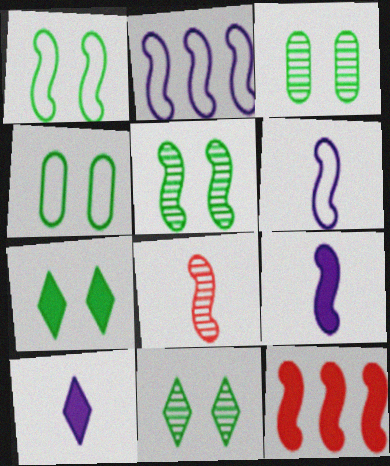[[1, 3, 7], 
[3, 5, 11], 
[4, 5, 7], 
[5, 6, 12]]